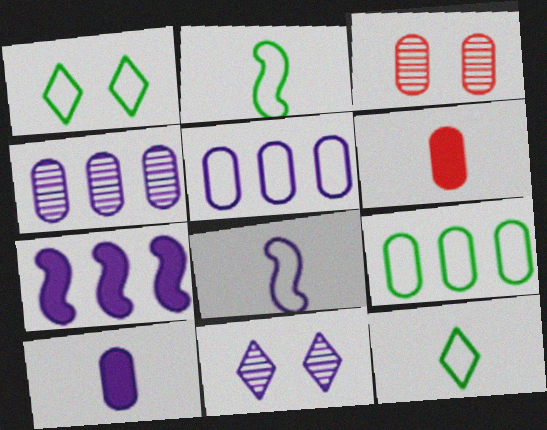[[1, 2, 9], 
[3, 7, 12], 
[3, 9, 10]]